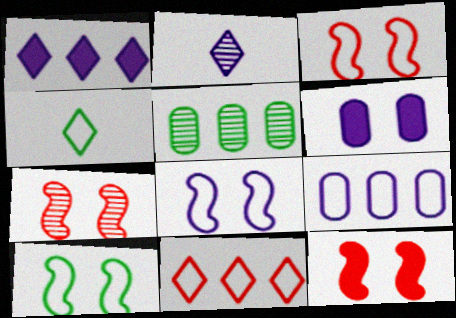[[2, 5, 7], 
[3, 4, 9], 
[3, 7, 12], 
[3, 8, 10]]